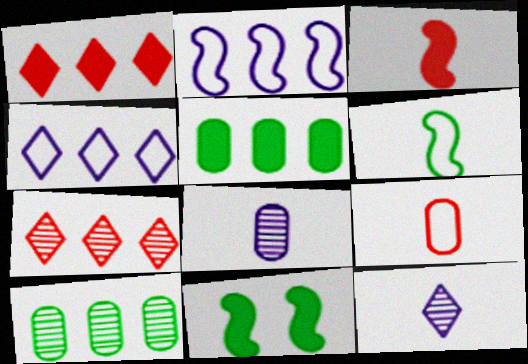[[1, 2, 10], 
[2, 5, 7]]